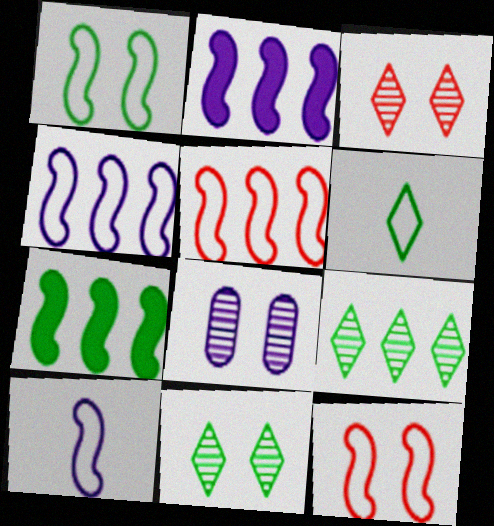[[1, 5, 10]]